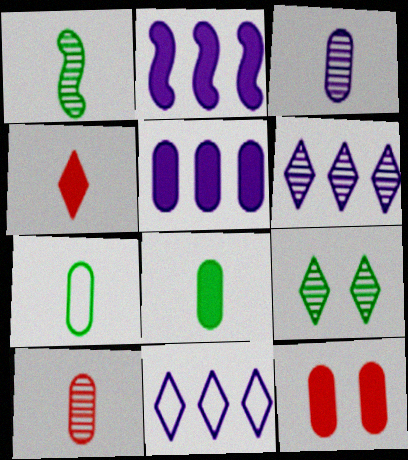[[1, 11, 12], 
[4, 9, 11], 
[5, 8, 12]]